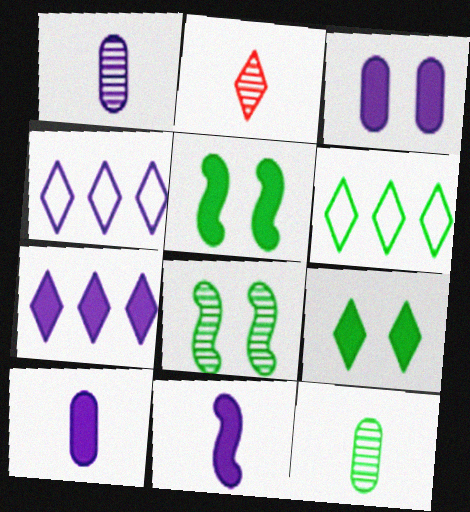[[2, 4, 9], 
[3, 7, 11], 
[5, 6, 12]]